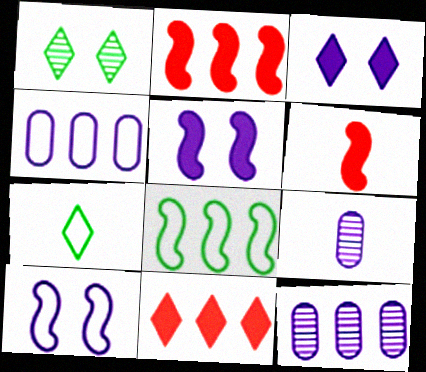[[1, 4, 6], 
[6, 7, 9], 
[8, 11, 12]]